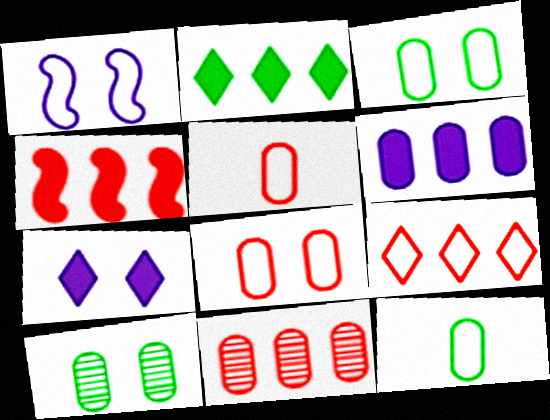[[1, 9, 12], 
[2, 4, 6], 
[4, 9, 11], 
[5, 6, 10]]